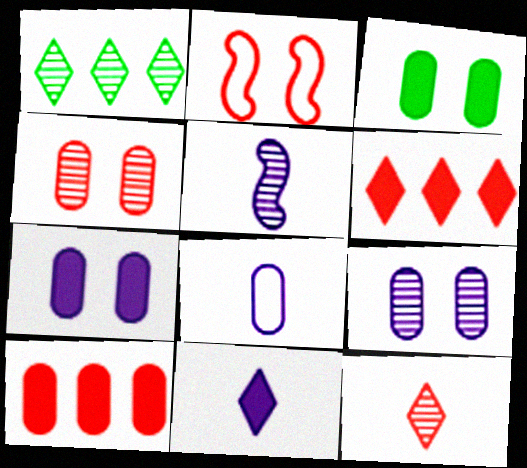[[1, 4, 5], 
[2, 10, 12], 
[5, 8, 11]]